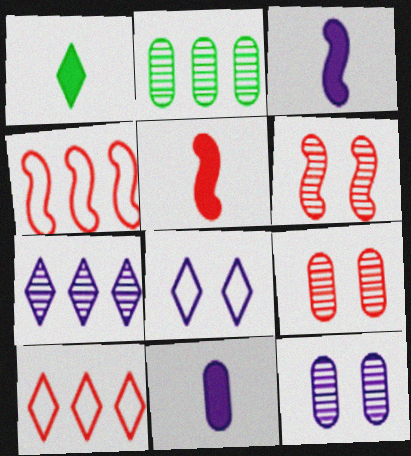[[1, 4, 12], 
[1, 5, 11], 
[2, 5, 8], 
[4, 5, 6], 
[5, 9, 10]]